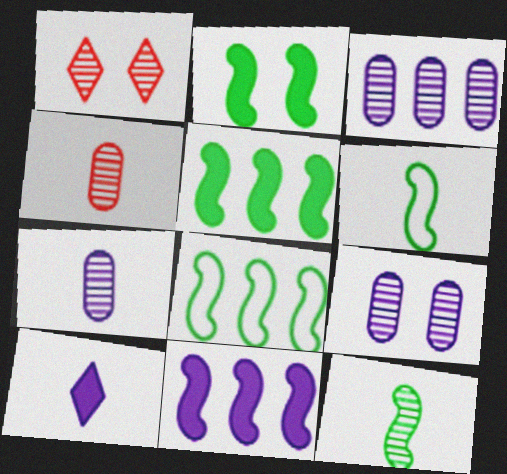[[1, 3, 12], 
[2, 8, 12], 
[3, 7, 9], 
[4, 6, 10]]